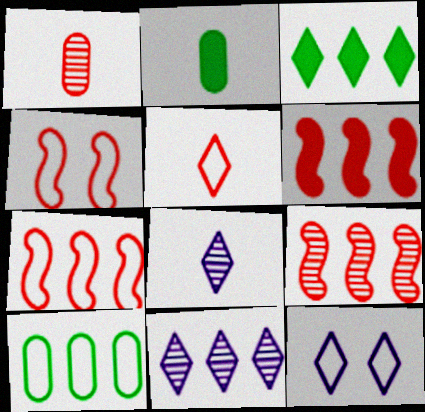[[2, 4, 11], 
[2, 9, 12], 
[6, 7, 9], 
[6, 10, 11]]